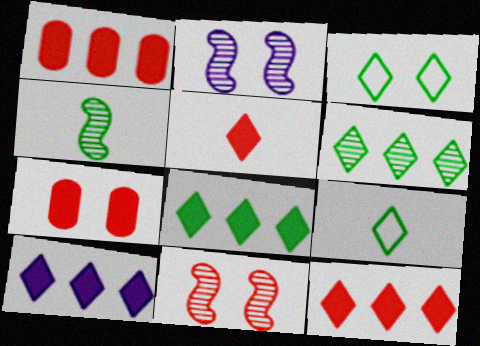[[1, 2, 9], 
[2, 3, 7], 
[8, 10, 12]]